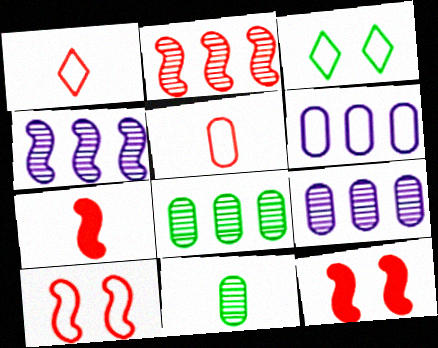[[2, 7, 10], 
[3, 7, 9]]